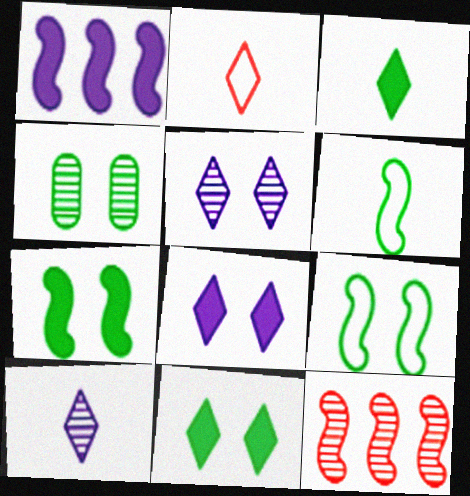[[1, 2, 4], 
[2, 3, 10], 
[4, 9, 11], 
[4, 10, 12]]